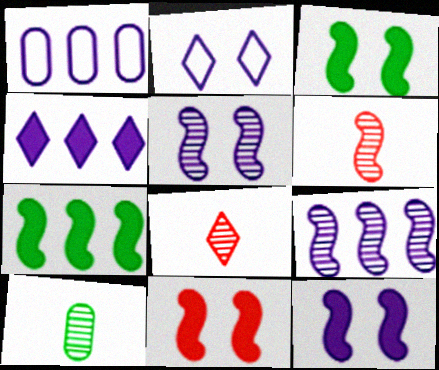[[1, 3, 8], 
[1, 4, 9], 
[3, 11, 12]]